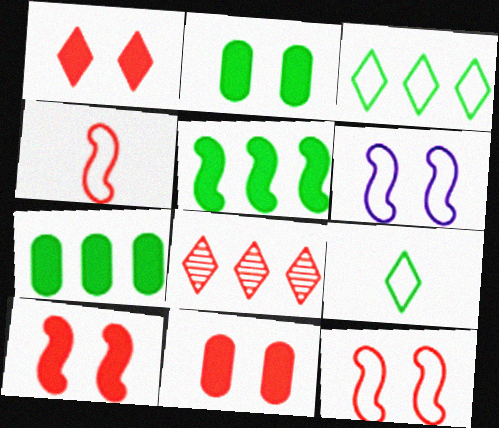[[1, 10, 11], 
[4, 8, 11]]